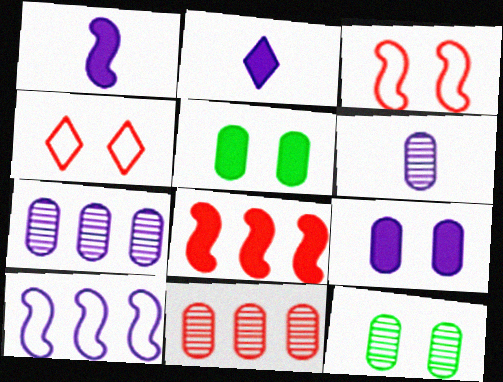[[2, 5, 8], 
[6, 11, 12]]